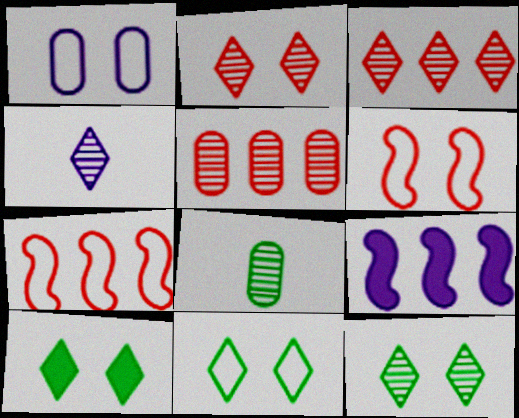[[1, 4, 9], 
[1, 6, 11], 
[3, 4, 12], 
[10, 11, 12]]